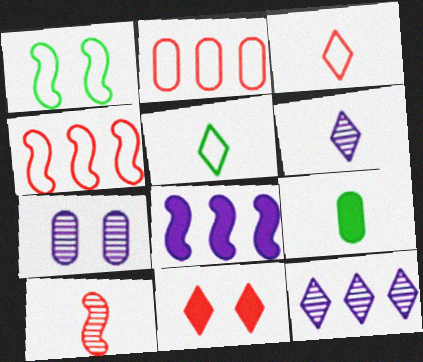[[1, 7, 11], 
[1, 8, 10], 
[2, 7, 9], 
[2, 10, 11], 
[5, 11, 12], 
[8, 9, 11]]